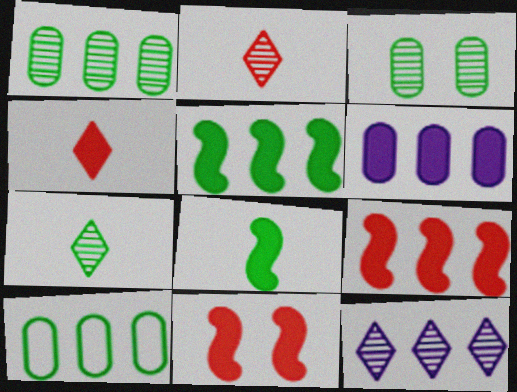[[9, 10, 12]]